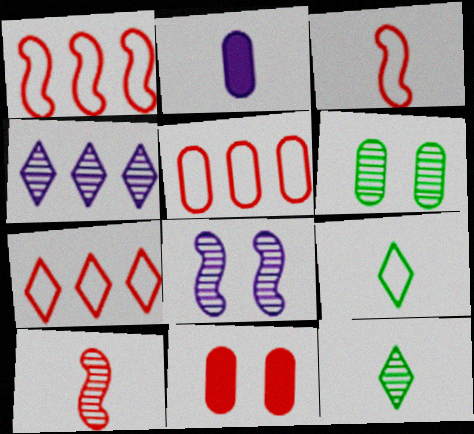[[1, 5, 7], 
[2, 3, 12], 
[2, 5, 6], 
[2, 9, 10], 
[4, 6, 10], 
[7, 10, 11]]